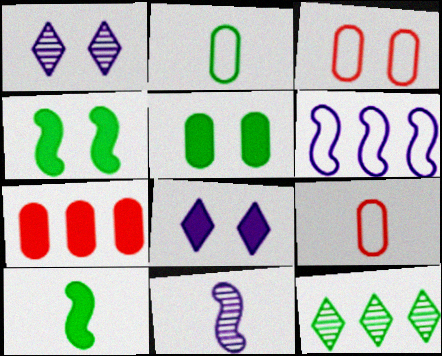[[1, 3, 4], 
[2, 4, 12], 
[6, 7, 12], 
[7, 8, 10]]